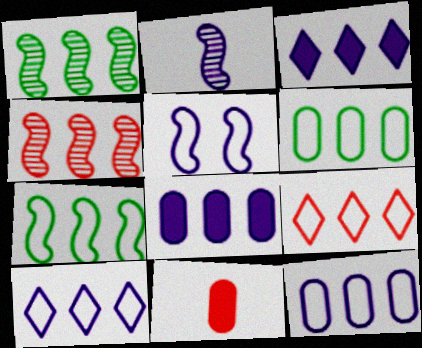[[1, 8, 9], 
[3, 4, 6], 
[7, 9, 12]]